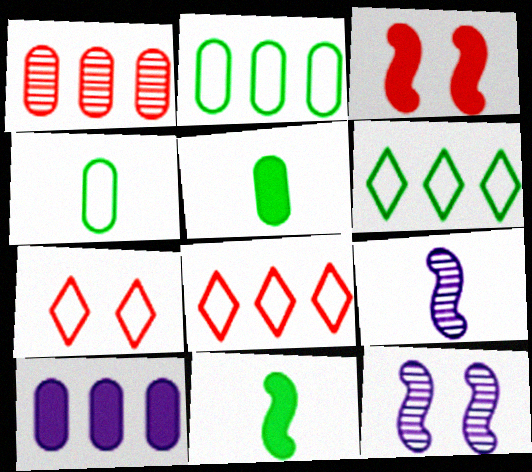[[1, 2, 10], 
[5, 8, 12]]